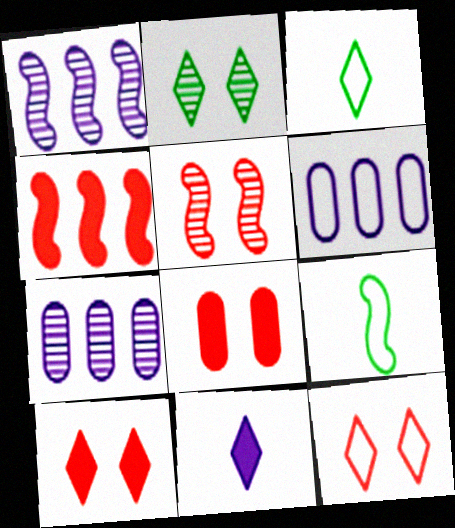[[1, 3, 8], 
[5, 8, 12], 
[6, 9, 12], 
[7, 9, 10]]